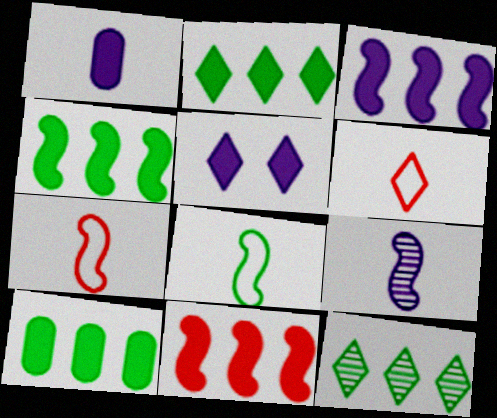[[1, 3, 5], 
[2, 4, 10], 
[3, 4, 11], 
[5, 6, 12]]